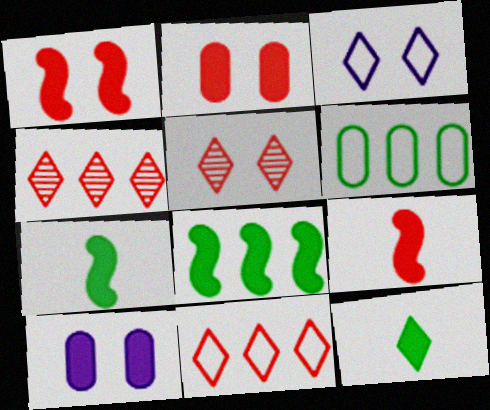[[3, 4, 12]]